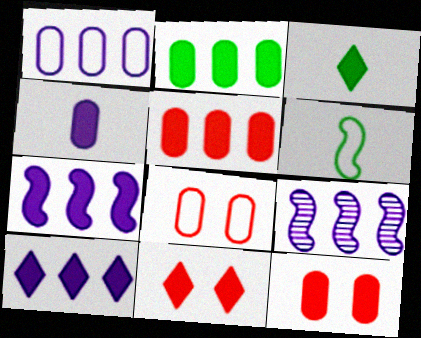[[1, 9, 10], 
[2, 4, 12], 
[3, 7, 12], 
[3, 8, 9], 
[3, 10, 11]]